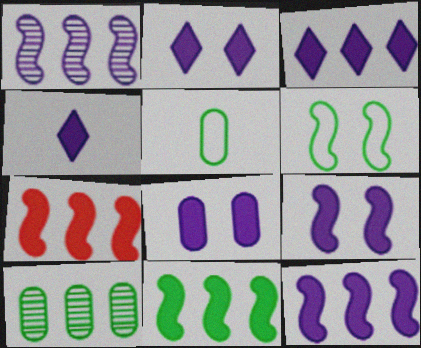[[2, 3, 4], 
[2, 8, 9], 
[4, 8, 12], 
[7, 11, 12]]